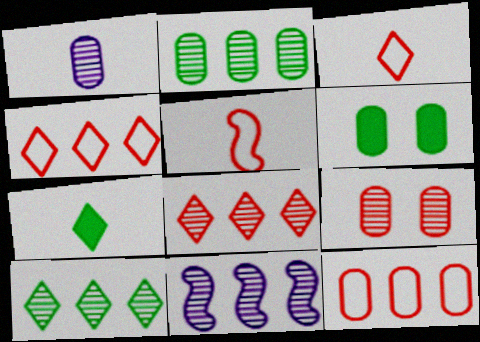[[1, 2, 9], 
[1, 5, 7], 
[1, 6, 12], 
[2, 8, 11], 
[3, 6, 11]]